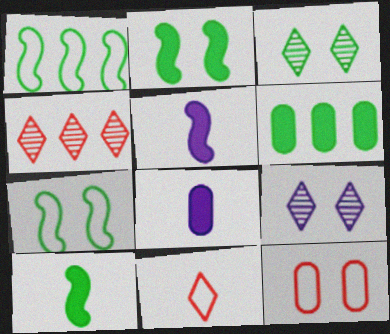[[2, 9, 12], 
[4, 7, 8]]